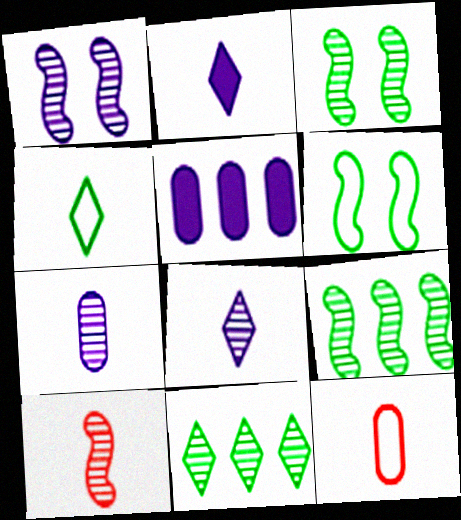[[1, 9, 10]]